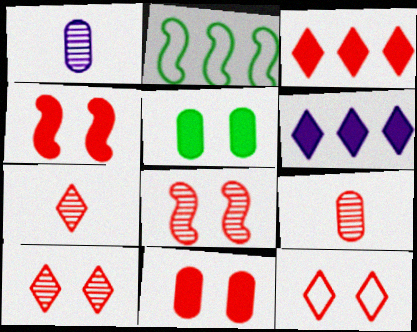[[3, 7, 12], 
[8, 11, 12]]